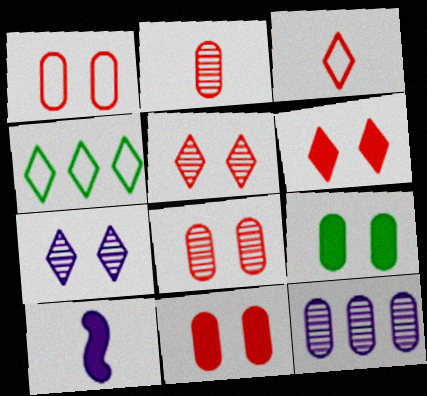[[1, 8, 11], 
[4, 8, 10]]